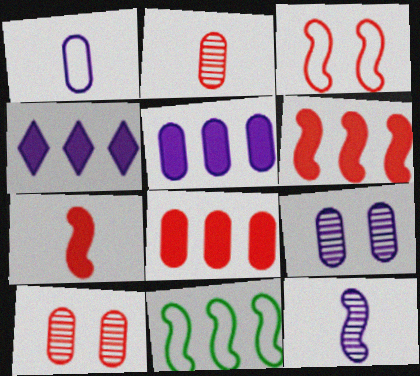[[1, 5, 9]]